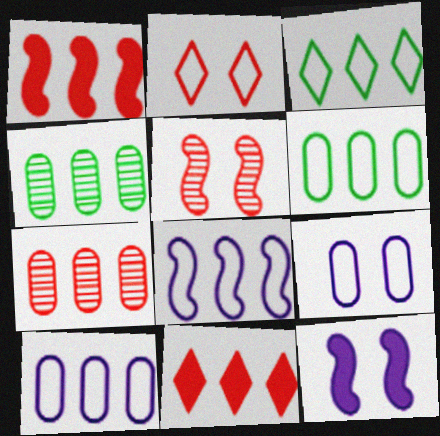[[4, 8, 11]]